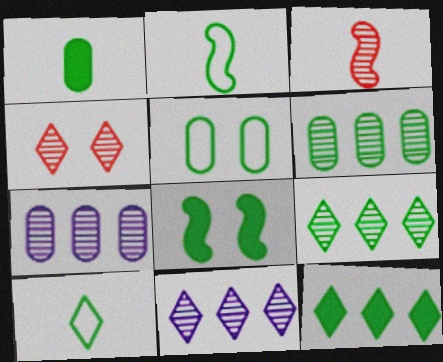[[1, 5, 6], 
[1, 8, 12], 
[6, 8, 10]]